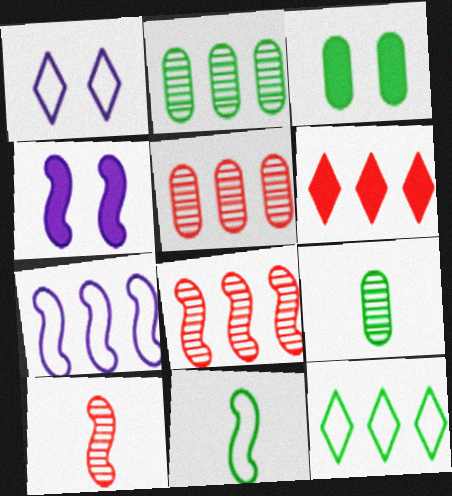[[2, 6, 7], 
[4, 8, 11]]